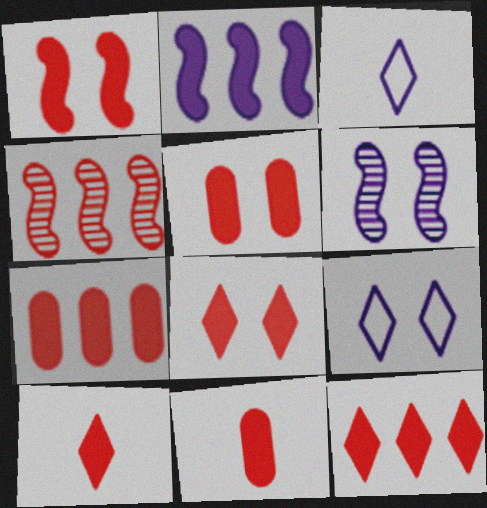[[1, 5, 8], 
[1, 7, 10], 
[1, 11, 12], 
[5, 7, 11], 
[8, 10, 12]]